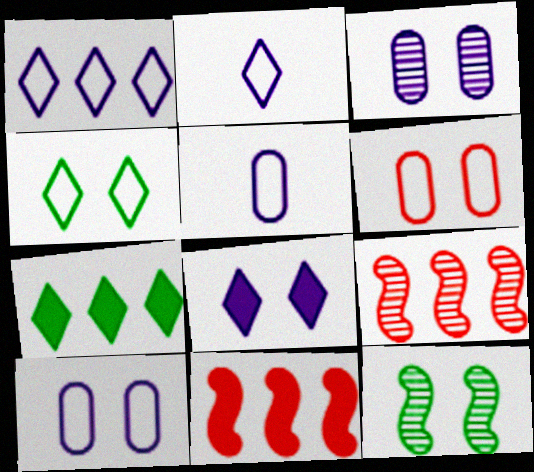[[6, 8, 12]]